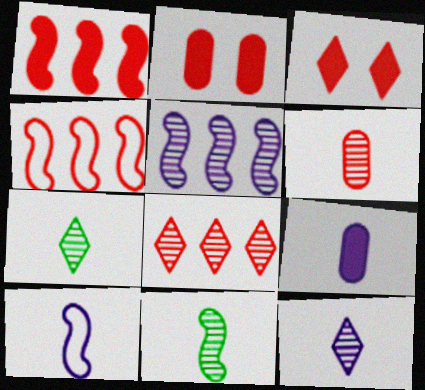[[3, 4, 6], 
[6, 11, 12], 
[9, 10, 12]]